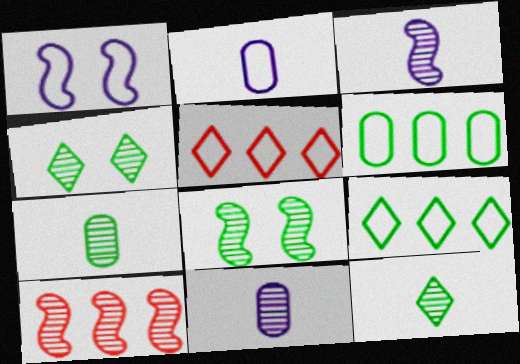[[3, 8, 10], 
[4, 10, 11]]